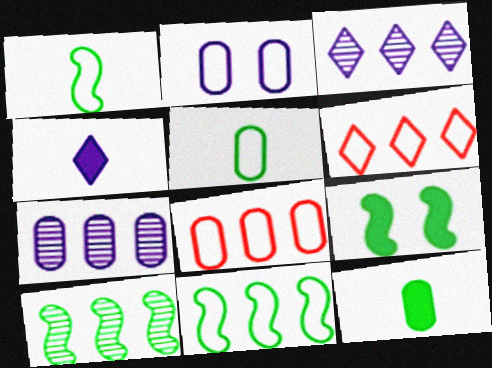[[1, 2, 6], 
[1, 9, 10], 
[2, 5, 8]]